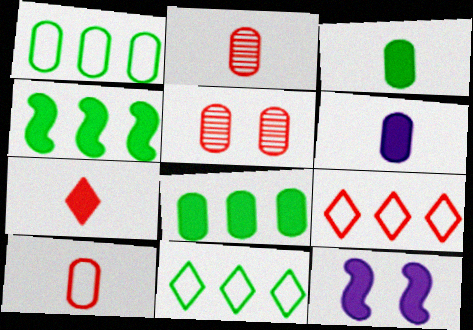[[1, 5, 6], 
[2, 11, 12], 
[7, 8, 12]]